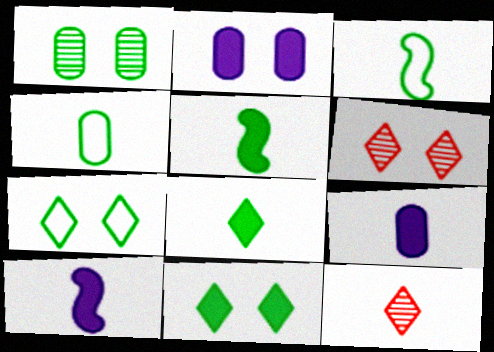[[3, 9, 12], 
[4, 10, 12]]